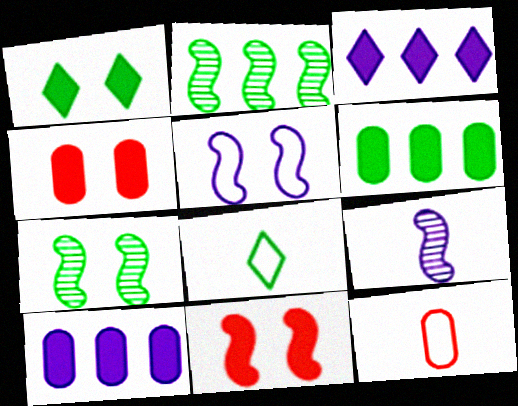[[3, 7, 12], 
[5, 7, 11], 
[6, 7, 8]]